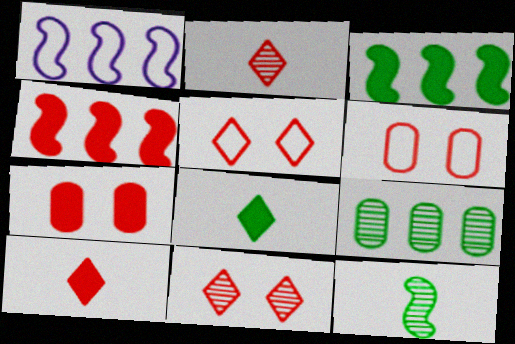[[2, 4, 6], 
[4, 7, 10]]